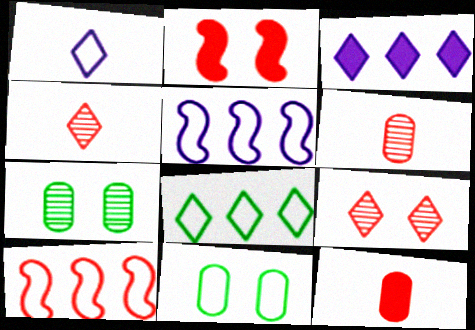[[1, 10, 11], 
[9, 10, 12]]